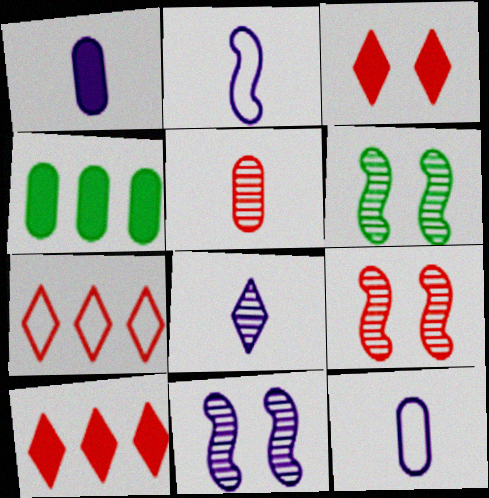[[1, 2, 8], 
[1, 6, 7], 
[6, 9, 11], 
[6, 10, 12]]